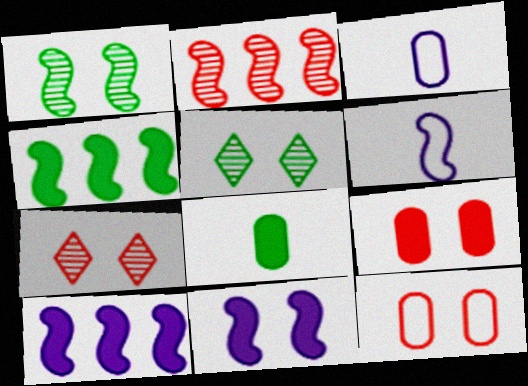[[3, 4, 7], 
[5, 11, 12]]